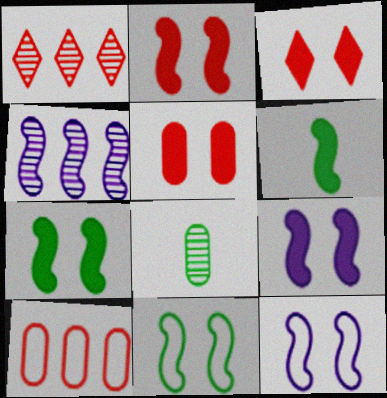[[2, 3, 5], 
[2, 7, 9]]